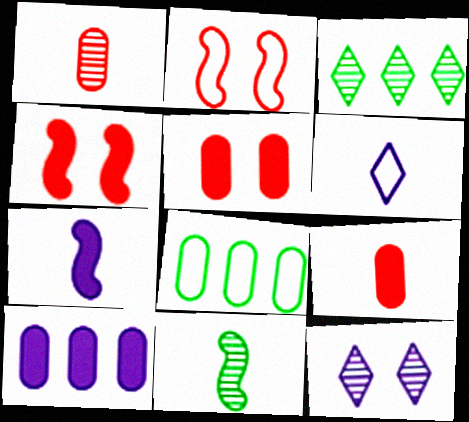[[2, 6, 8], 
[6, 9, 11]]